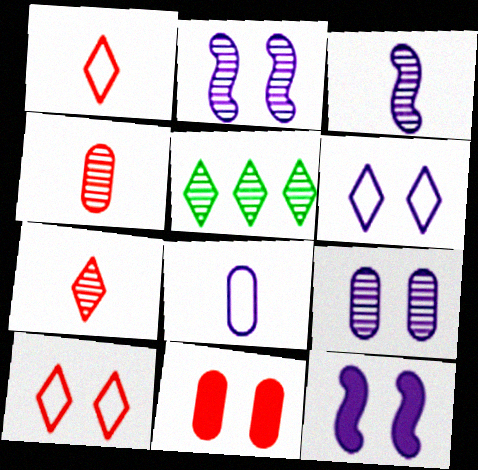[[2, 4, 5], 
[6, 9, 12]]